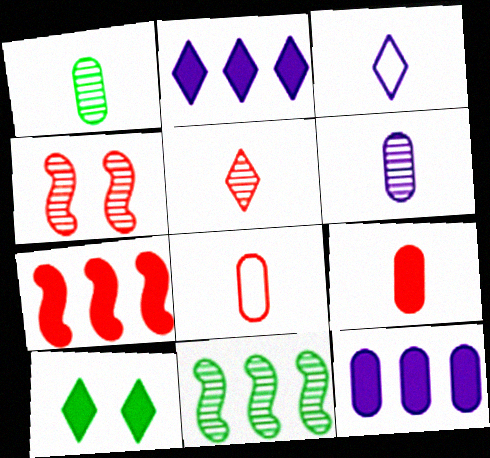[]